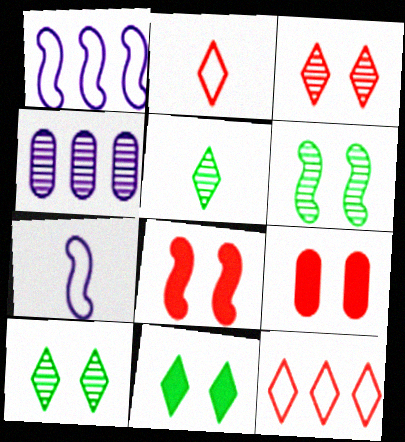[[1, 5, 9]]